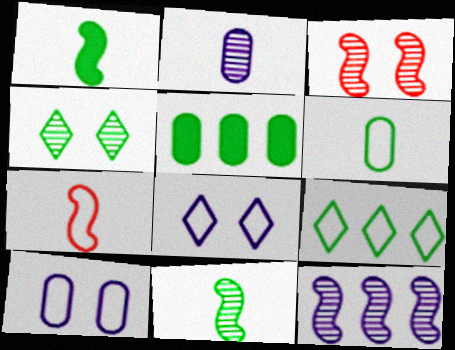[[3, 11, 12], 
[7, 9, 10]]